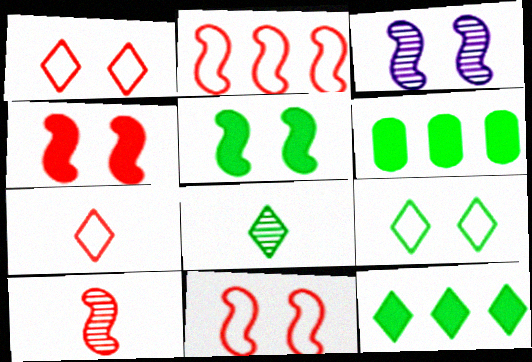[[2, 4, 10], 
[3, 5, 11], 
[3, 6, 7], 
[8, 9, 12]]